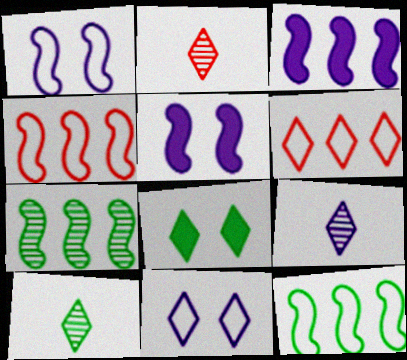[[2, 9, 10], 
[3, 4, 7], 
[6, 8, 9]]